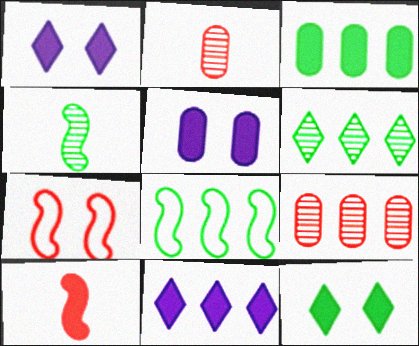[[1, 2, 8], 
[1, 3, 10], 
[3, 6, 8], 
[8, 9, 11]]